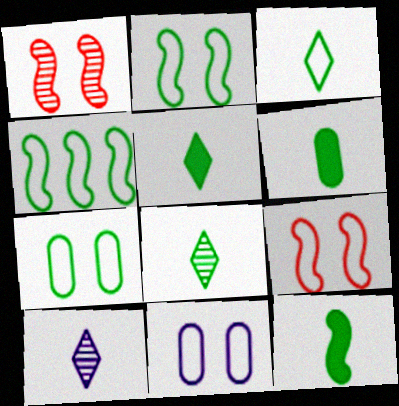[[3, 4, 7], 
[3, 5, 8], 
[5, 6, 12]]